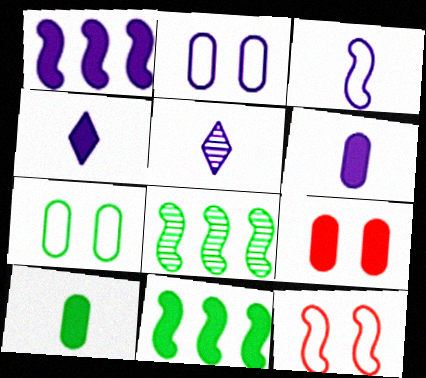[[1, 2, 5], 
[3, 5, 6], 
[4, 9, 11]]